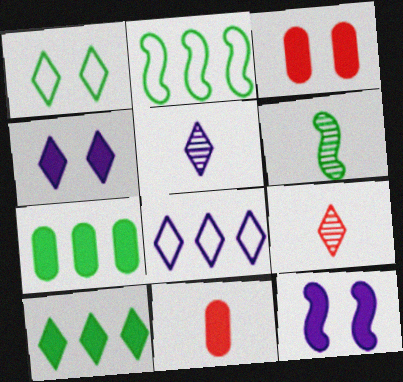[[1, 6, 7], 
[2, 3, 5], 
[3, 6, 8], 
[4, 5, 8], 
[10, 11, 12]]